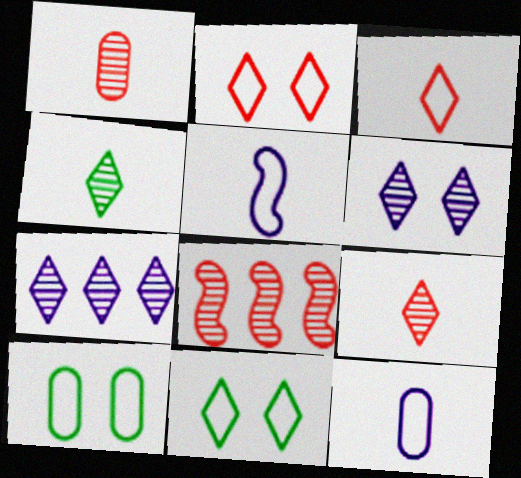[]